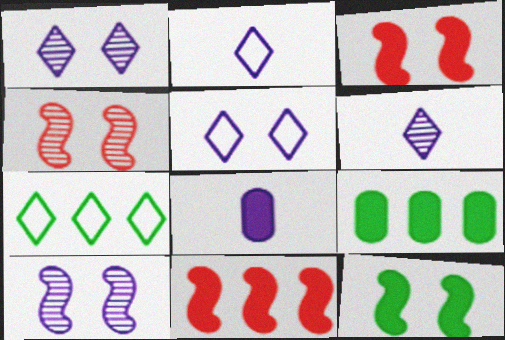[[2, 4, 9], 
[4, 7, 8]]